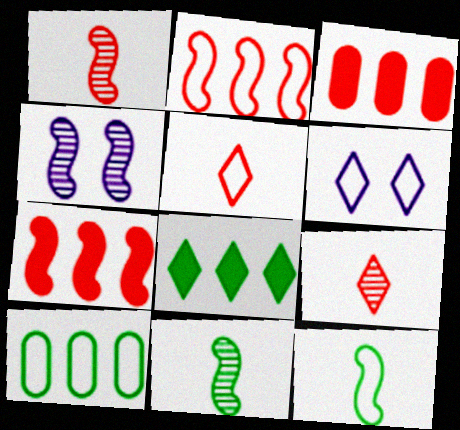[[3, 6, 11], 
[4, 7, 12], 
[6, 8, 9]]